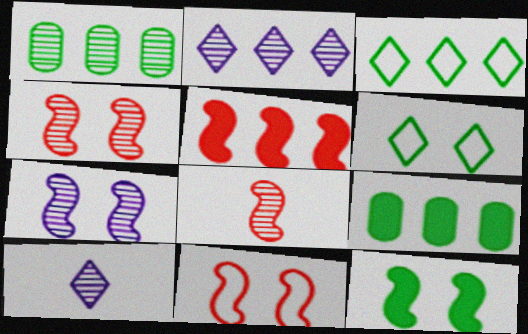[[1, 4, 10], 
[5, 8, 11], 
[7, 11, 12], 
[9, 10, 11]]